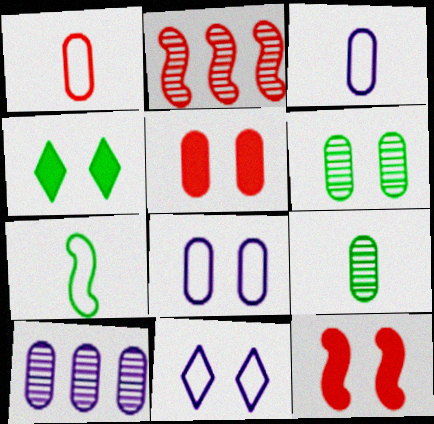[[2, 3, 4], 
[5, 6, 8], 
[6, 11, 12]]